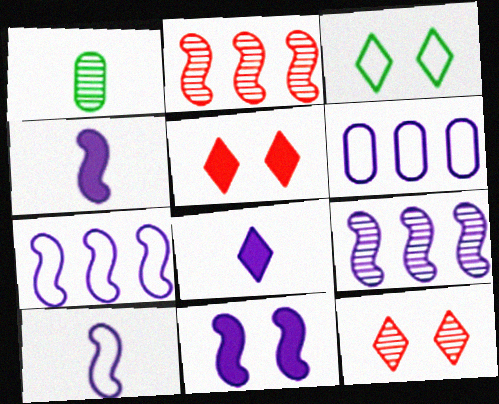[[1, 5, 7], 
[1, 9, 12], 
[9, 10, 11]]